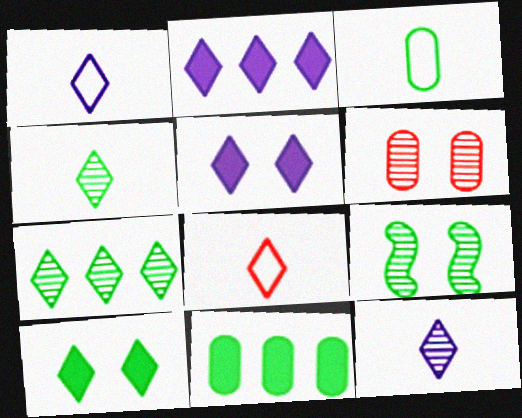[[5, 7, 8]]